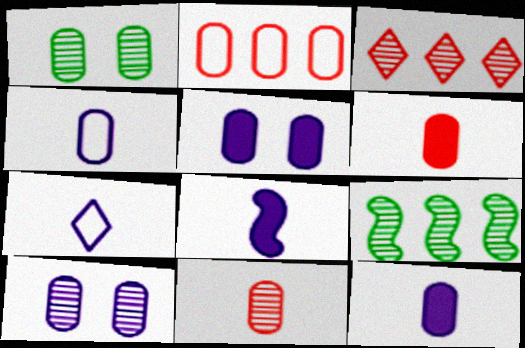[[1, 2, 12]]